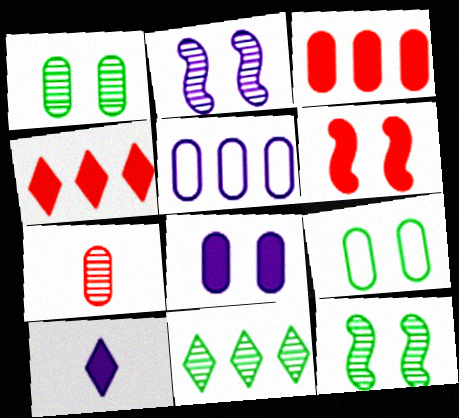[[2, 5, 10], 
[2, 7, 11]]